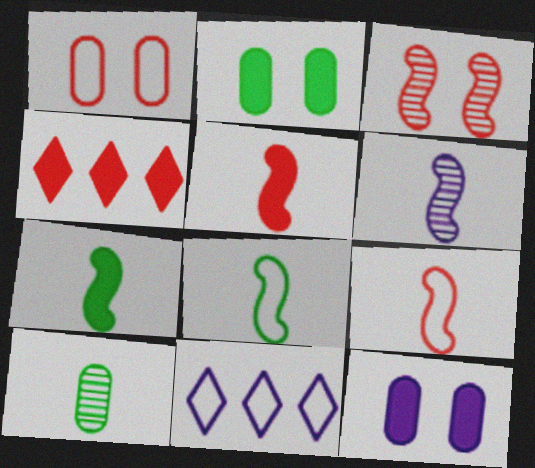[[1, 8, 11], 
[4, 7, 12], 
[5, 6, 8], 
[6, 7, 9], 
[6, 11, 12]]